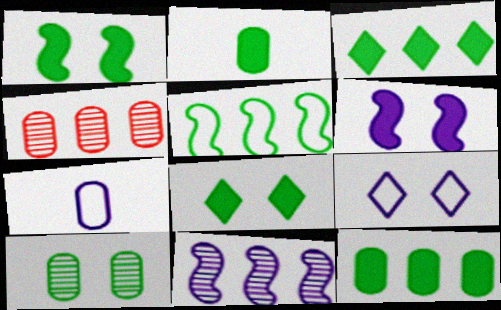[[1, 2, 3]]